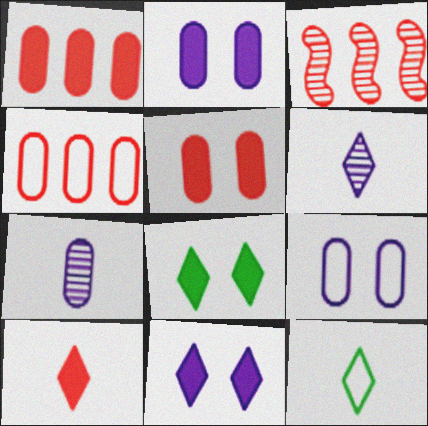[[2, 3, 12], 
[6, 10, 12]]